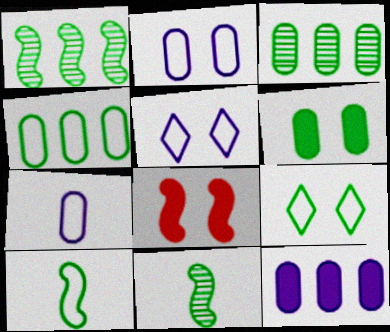[[4, 9, 10]]